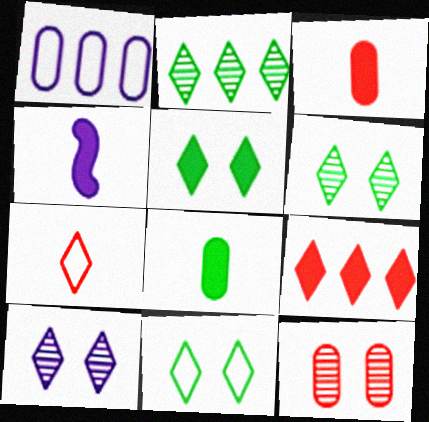[[1, 4, 10], 
[1, 8, 12], 
[5, 6, 11]]